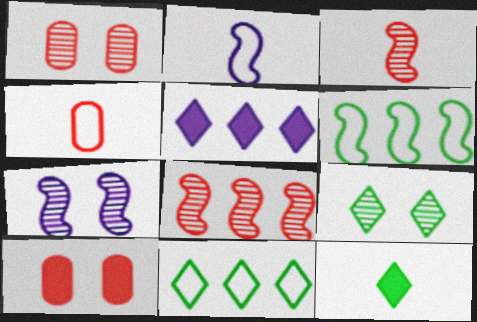[[1, 7, 9], 
[9, 11, 12]]